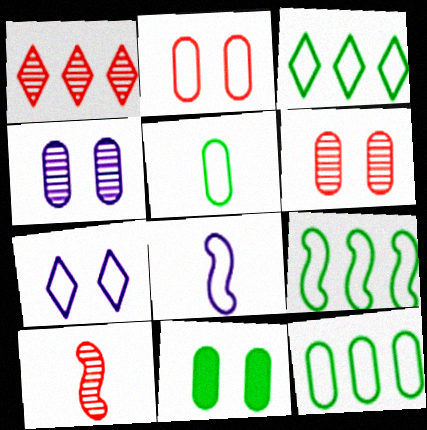[[1, 6, 10], 
[1, 8, 11], 
[2, 3, 8], 
[2, 4, 11], 
[3, 9, 12]]